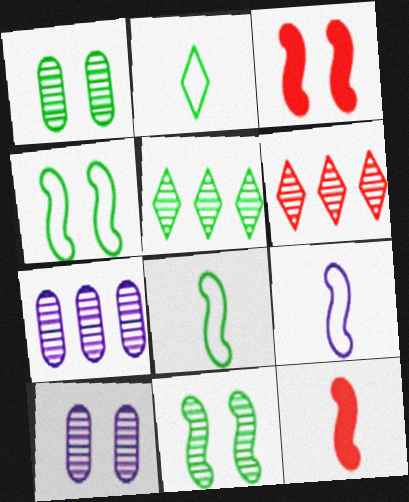[[2, 3, 7]]